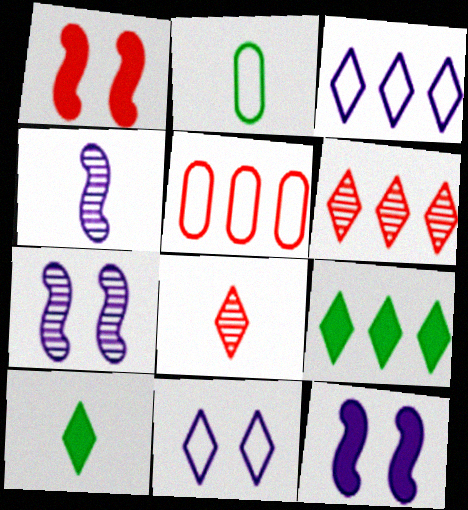[[1, 5, 8], 
[2, 6, 12], 
[3, 6, 9], 
[5, 7, 10], 
[6, 10, 11], 
[8, 9, 11]]